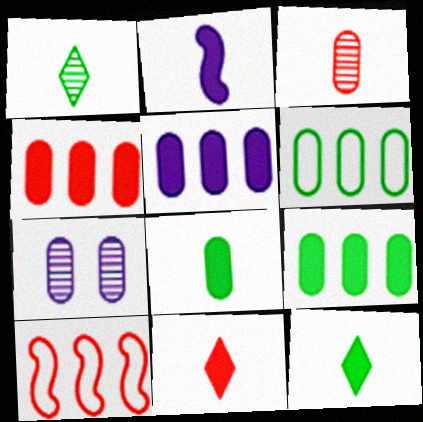[[2, 8, 11], 
[4, 5, 9], 
[7, 10, 12]]